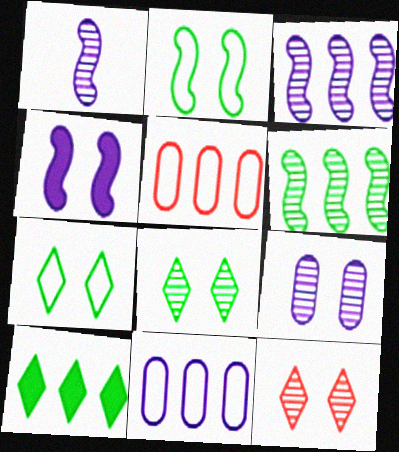[[3, 5, 10]]